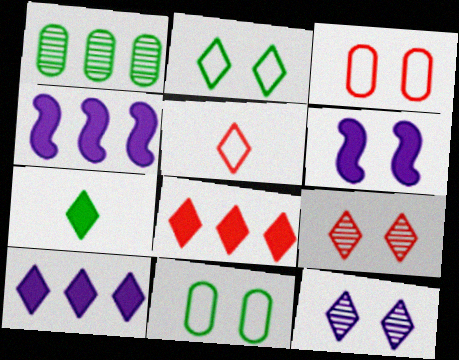[[1, 5, 6], 
[5, 8, 9], 
[6, 9, 11]]